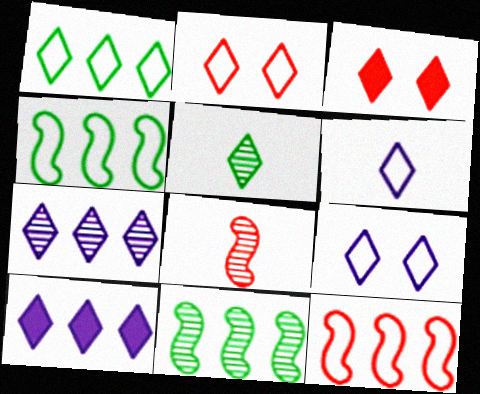[[1, 2, 6], 
[2, 5, 10]]